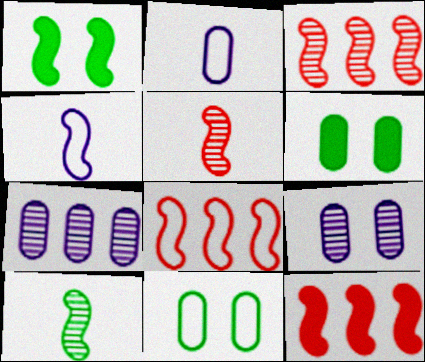[[1, 3, 4], 
[3, 8, 12]]